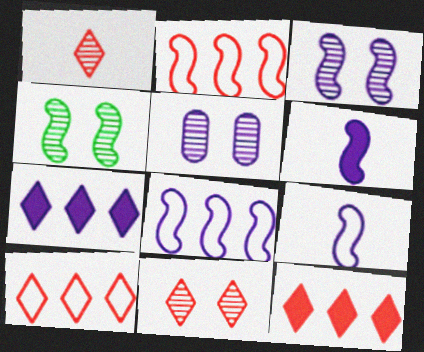[[2, 4, 6], 
[3, 6, 8], 
[4, 5, 11], 
[5, 7, 9]]